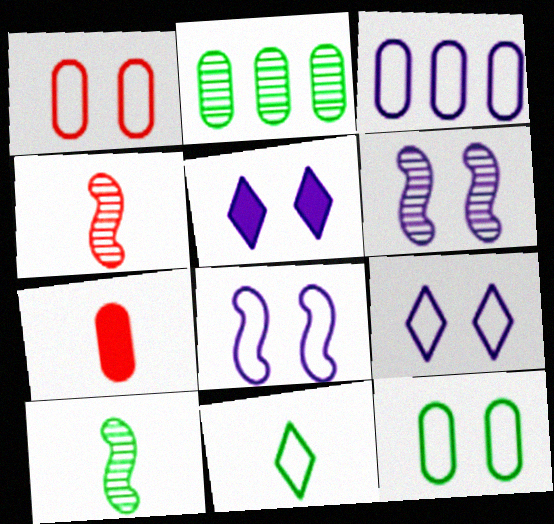[]